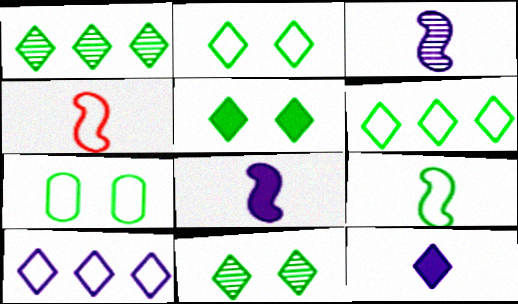[[2, 5, 11], 
[4, 7, 10], 
[6, 7, 9]]